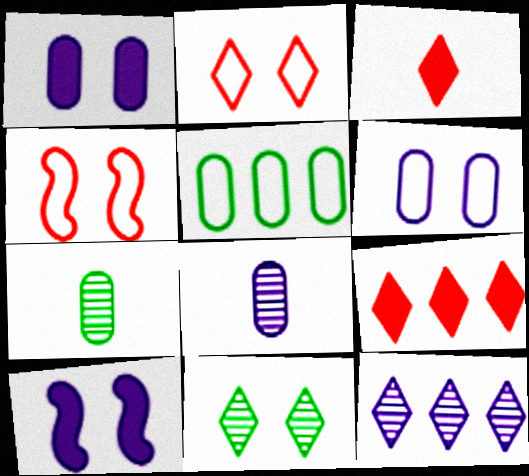[[1, 4, 11]]